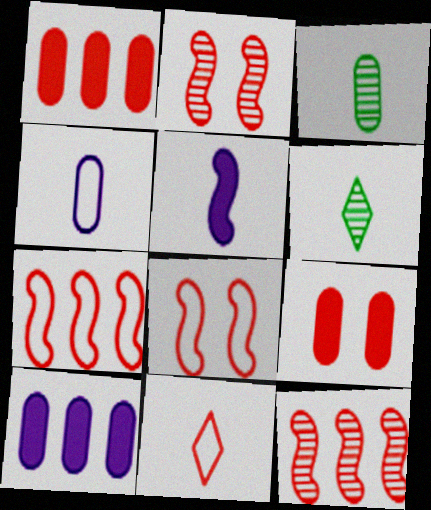[[1, 2, 11], 
[3, 5, 11], 
[6, 8, 10], 
[9, 11, 12]]